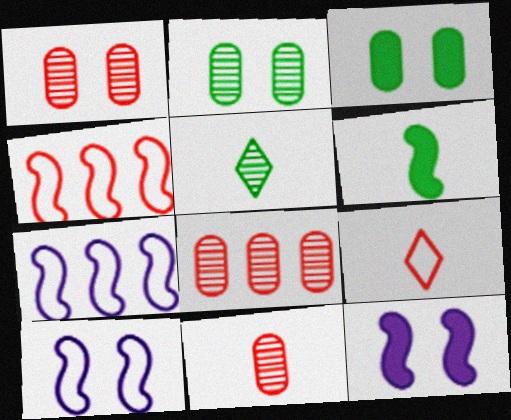[[1, 8, 11]]